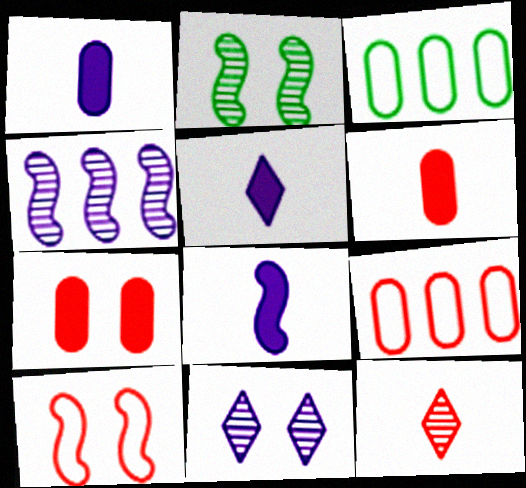[[1, 5, 8], 
[2, 5, 9]]